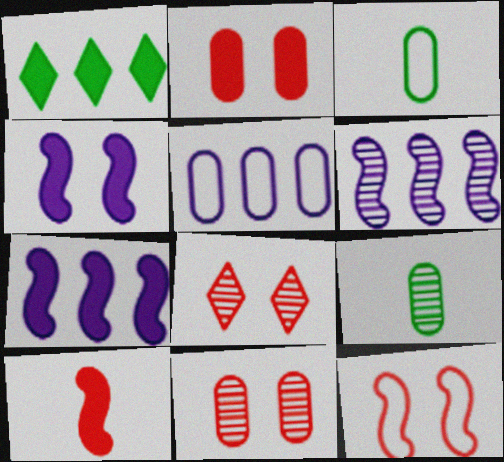[[2, 5, 9], 
[2, 8, 12], 
[3, 7, 8], 
[6, 8, 9]]